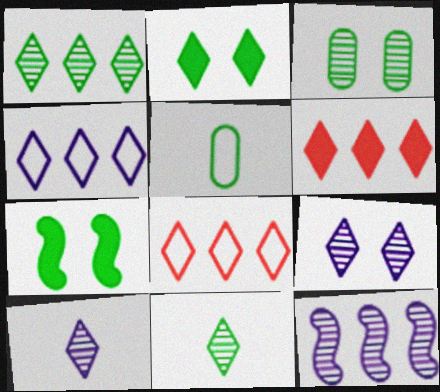[[1, 4, 6], 
[1, 5, 7], 
[2, 8, 10]]